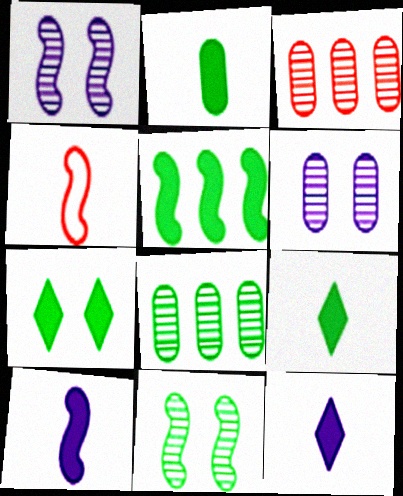[[1, 4, 5], 
[2, 5, 7]]